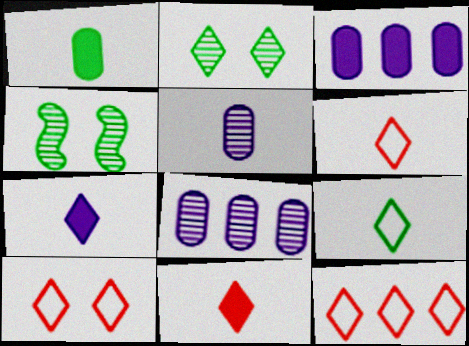[[2, 7, 12], 
[3, 4, 6], 
[6, 10, 12]]